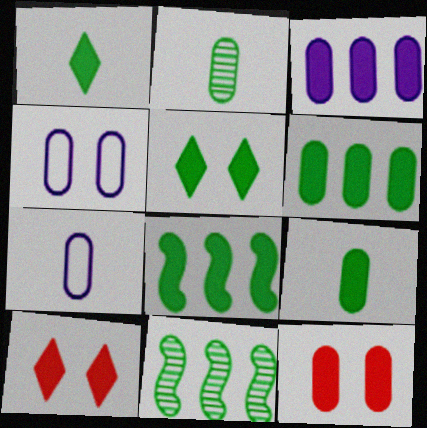[[3, 9, 12], 
[5, 8, 9], 
[7, 10, 11]]